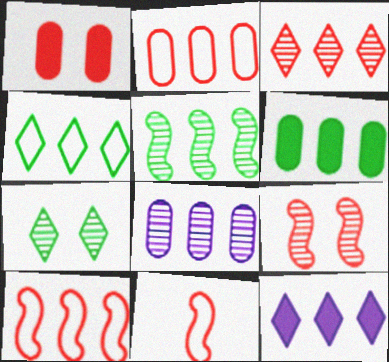[[1, 3, 11], 
[2, 5, 12], 
[2, 6, 8], 
[3, 4, 12], 
[3, 5, 8], 
[4, 5, 6]]